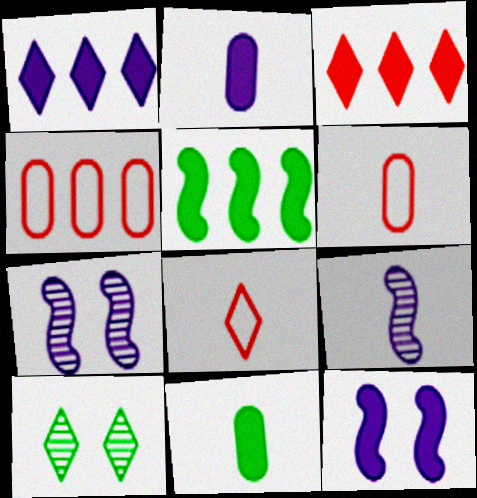[[1, 2, 12], 
[1, 8, 10], 
[3, 11, 12], 
[8, 9, 11]]